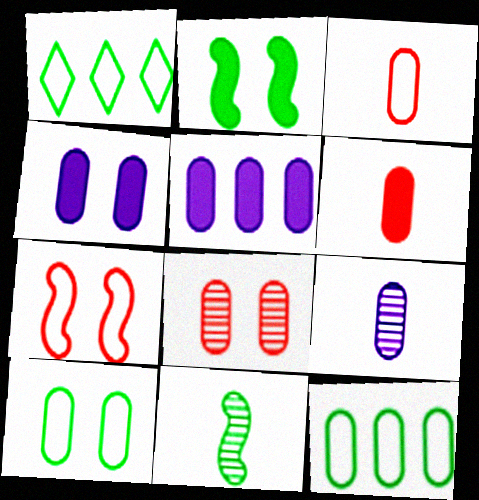[[4, 8, 10]]